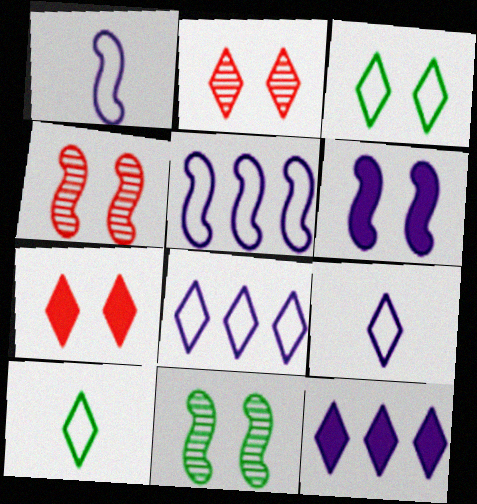[[2, 10, 12]]